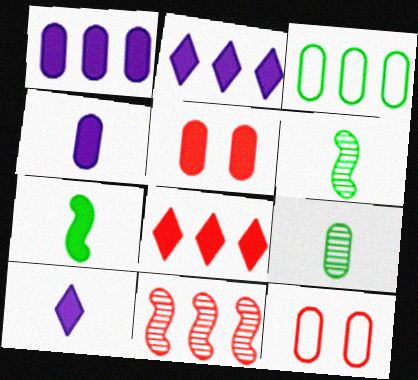[[1, 9, 12], 
[2, 3, 11], 
[2, 5, 7], 
[2, 6, 12]]